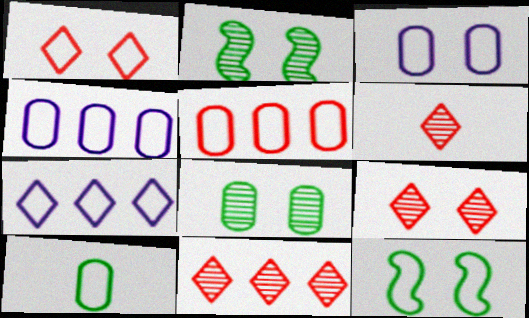[[1, 3, 12], 
[3, 5, 10], 
[6, 9, 11]]